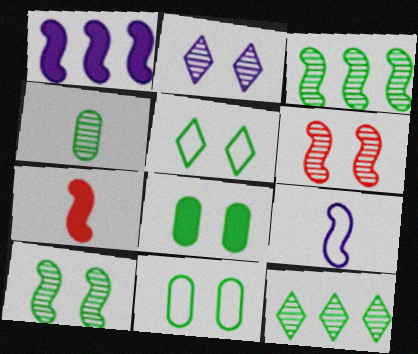[[4, 10, 12], 
[5, 8, 10]]